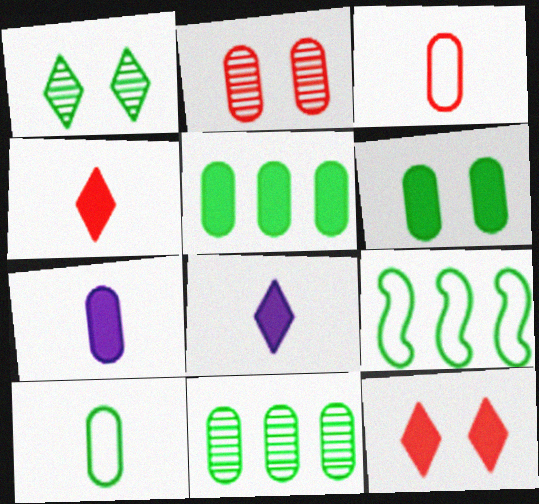[[2, 8, 9], 
[6, 10, 11]]